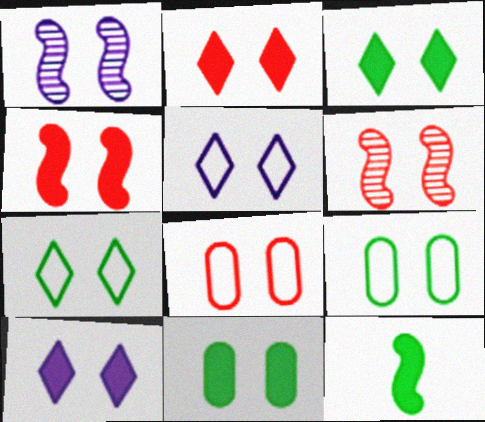[[1, 2, 9], 
[1, 3, 8], 
[2, 3, 10], 
[2, 6, 8], 
[4, 10, 11], 
[5, 6, 11], 
[6, 9, 10]]